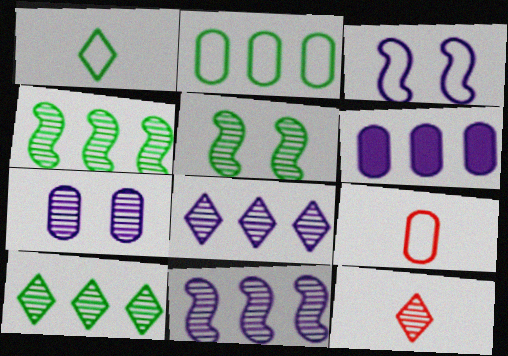[[4, 7, 12]]